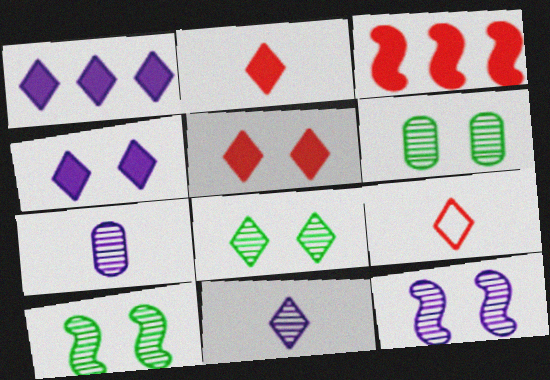[[1, 8, 9], 
[6, 8, 10]]